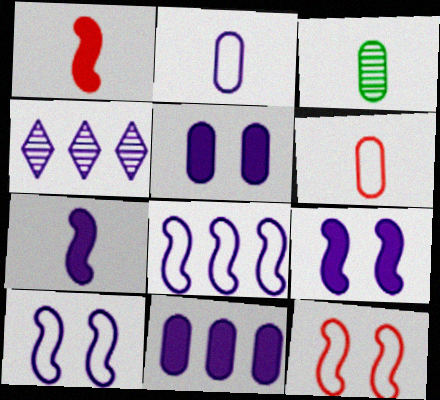[[2, 4, 9], 
[4, 8, 11]]